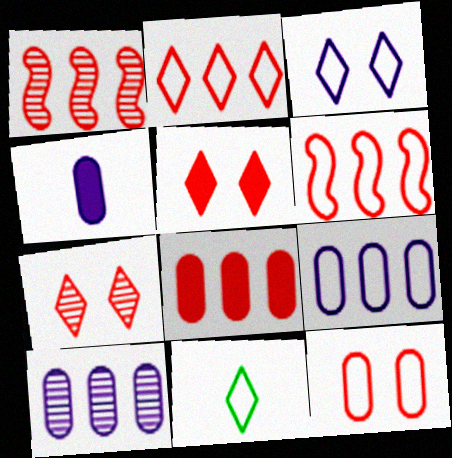[[1, 2, 8], 
[2, 3, 11]]